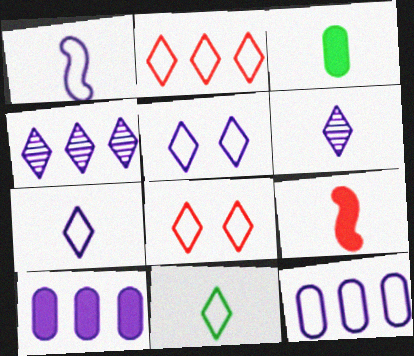[[1, 5, 12], 
[2, 5, 11]]